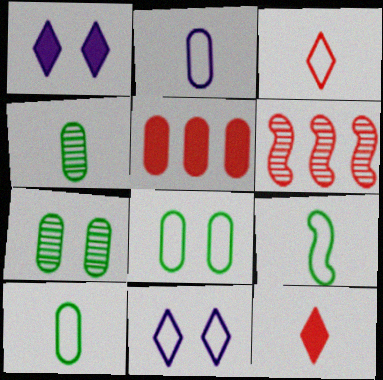[[1, 6, 10], 
[2, 3, 9], 
[2, 5, 7]]